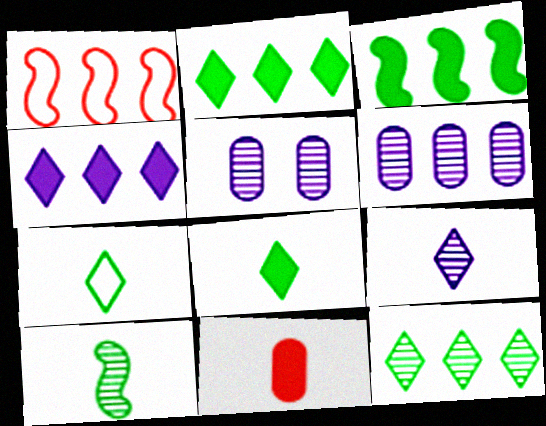[[1, 2, 6], 
[1, 5, 8]]